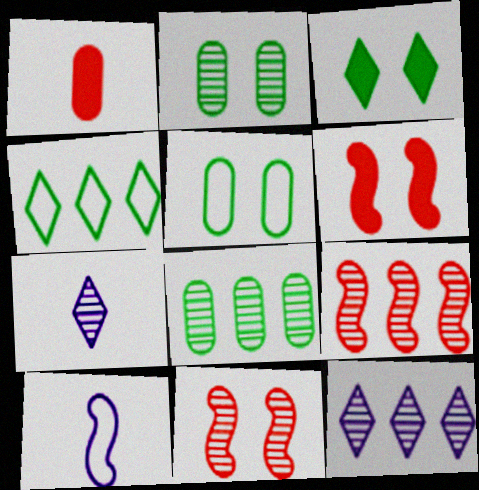[[2, 7, 9], 
[7, 8, 11], 
[8, 9, 12]]